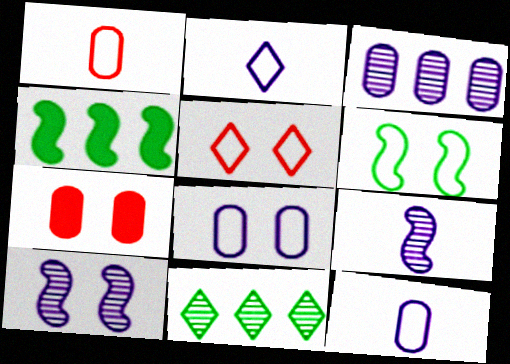[[5, 6, 8]]